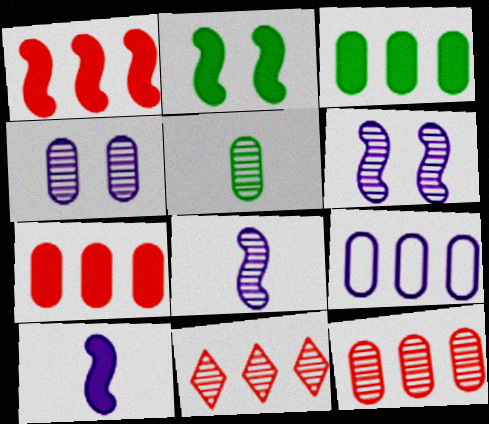[[1, 2, 10], 
[3, 9, 12], 
[4, 5, 12], 
[5, 6, 11]]